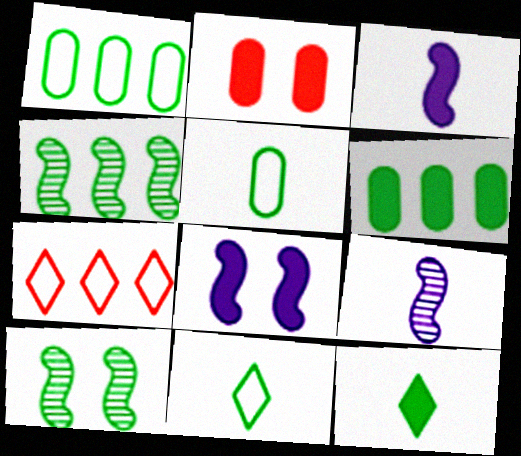[[1, 10, 12], 
[6, 10, 11]]